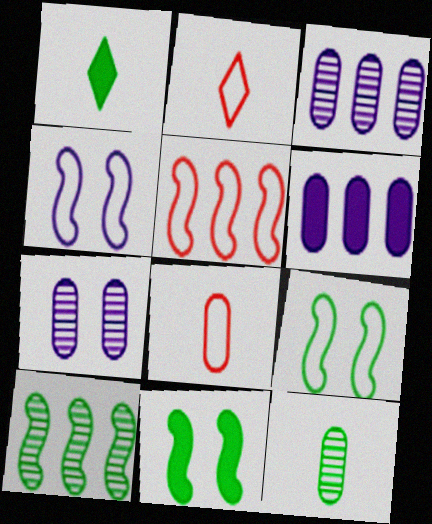[[1, 5, 7], 
[2, 3, 11]]